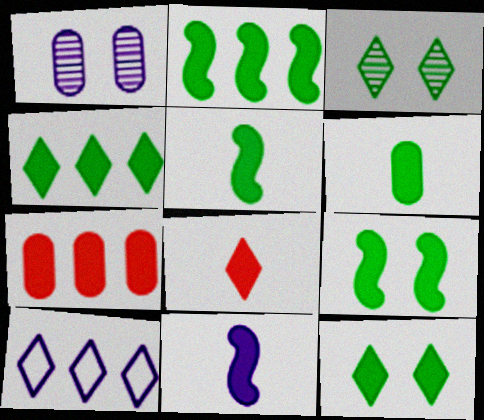[[1, 10, 11], 
[2, 5, 9], 
[2, 6, 12], 
[3, 8, 10], 
[4, 6, 9], 
[6, 8, 11], 
[7, 11, 12]]